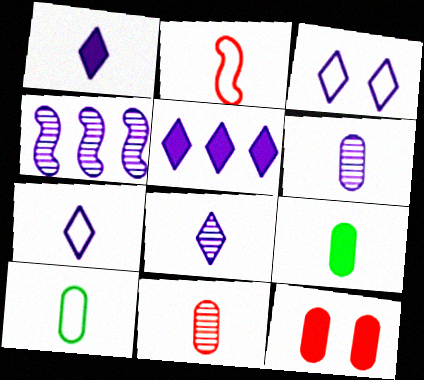[[1, 7, 8], 
[2, 7, 10], 
[2, 8, 9], 
[3, 5, 8]]